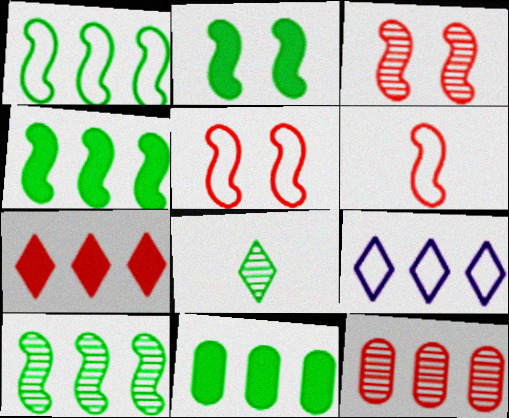[[1, 4, 10], 
[4, 9, 12]]